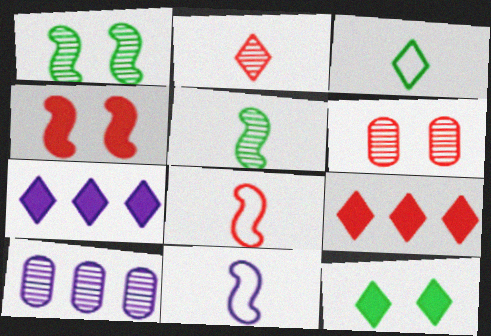[[1, 2, 10], 
[3, 4, 10], 
[6, 8, 9], 
[8, 10, 12]]